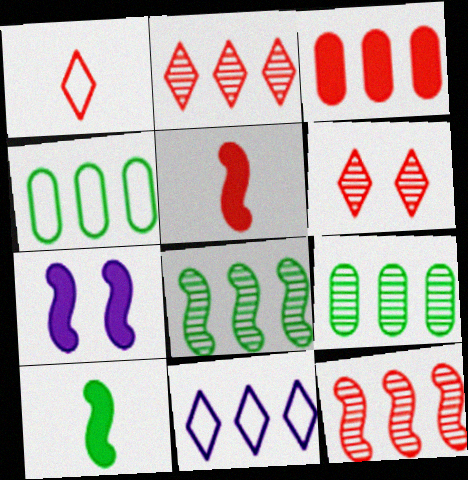[[1, 7, 9], 
[3, 8, 11]]